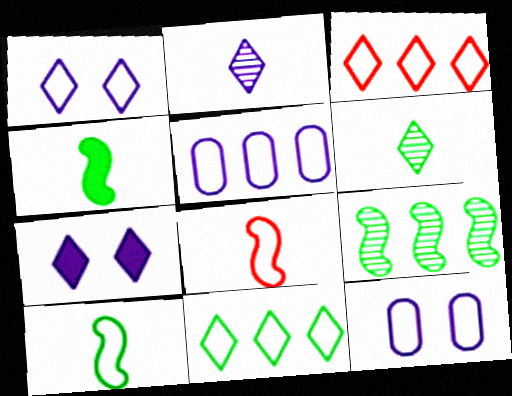[[3, 6, 7], 
[3, 10, 12], 
[8, 11, 12]]